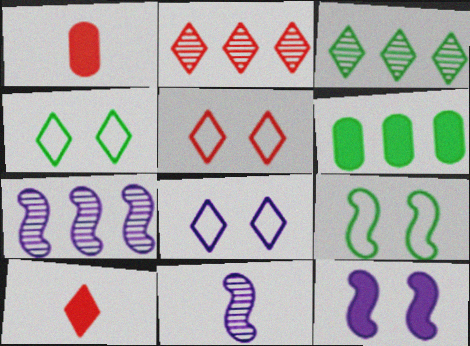[[1, 4, 7], 
[2, 5, 10], 
[3, 8, 10], 
[4, 5, 8], 
[5, 6, 11], 
[6, 10, 12]]